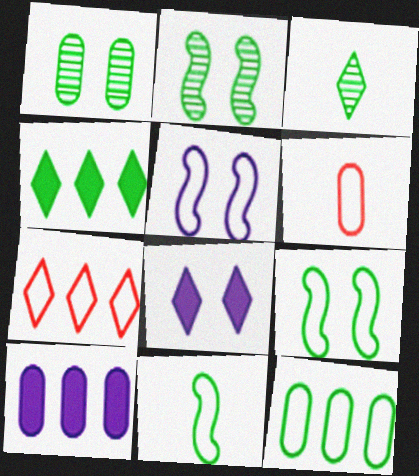[[1, 4, 11], 
[1, 6, 10], 
[3, 7, 8]]